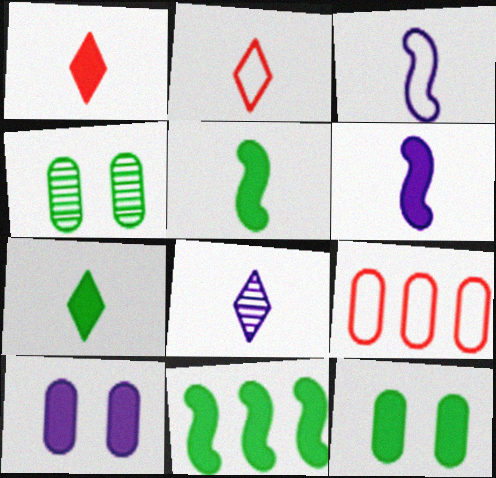[[1, 10, 11], 
[2, 7, 8], 
[7, 11, 12]]